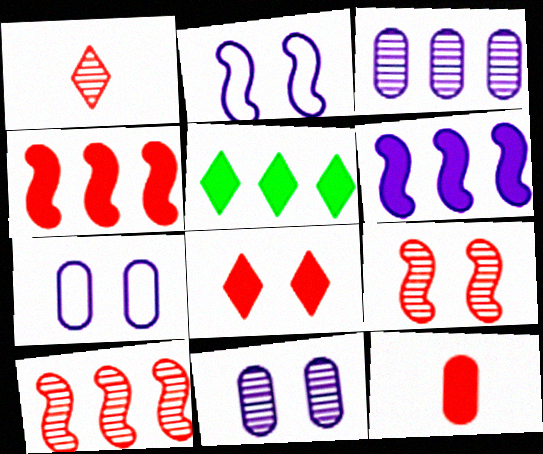[[4, 8, 12]]